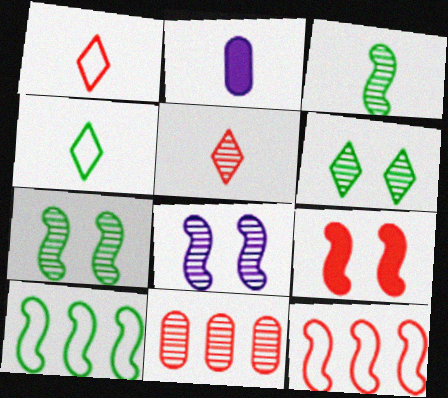[[1, 2, 3], 
[1, 9, 11], 
[2, 6, 12]]